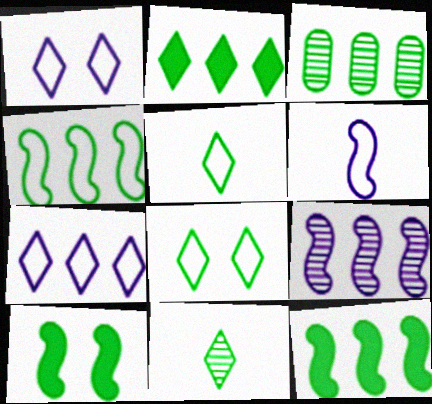[[2, 3, 4], 
[2, 8, 11], 
[3, 5, 10]]